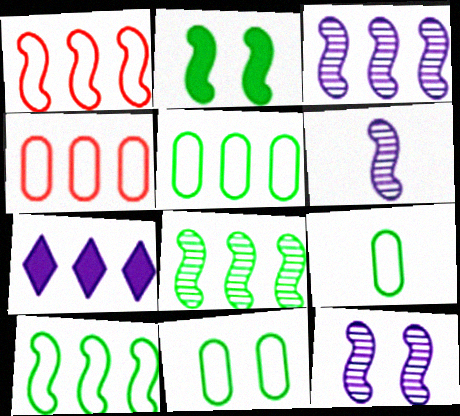[[1, 2, 6], 
[3, 6, 12], 
[4, 7, 8], 
[5, 9, 11]]